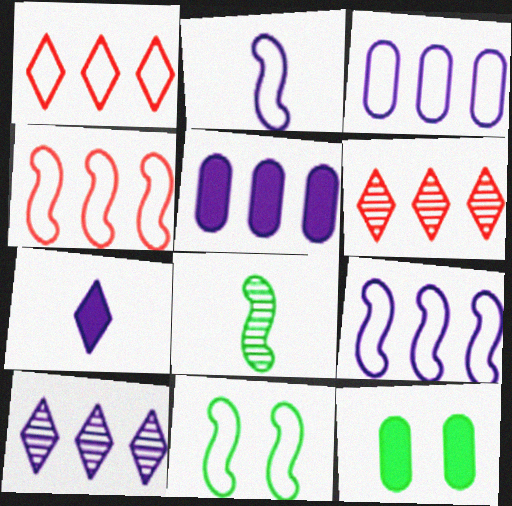[[2, 4, 11], 
[2, 6, 12], 
[5, 9, 10]]